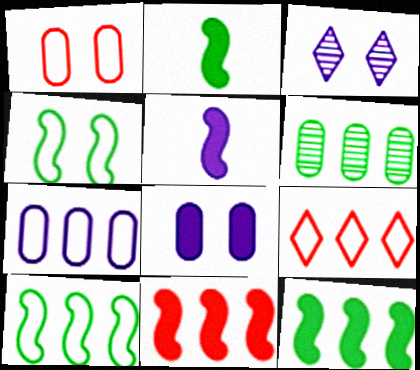[[3, 5, 7], 
[7, 9, 10]]